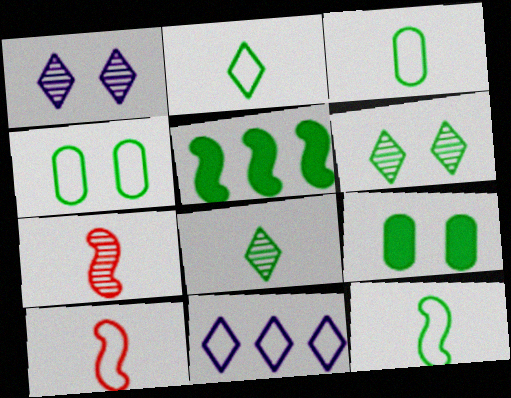[[2, 3, 12], 
[3, 5, 6], 
[4, 5, 8], 
[4, 10, 11], 
[7, 9, 11]]